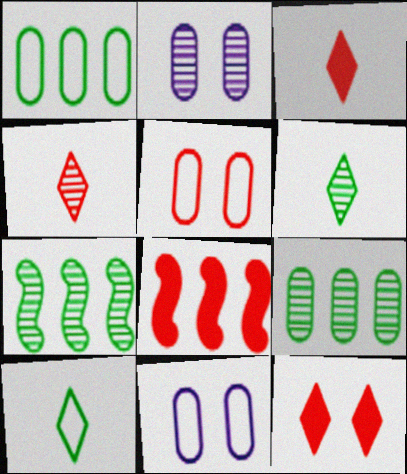[[2, 4, 7], 
[2, 8, 10], 
[3, 7, 11], 
[4, 5, 8], 
[6, 8, 11]]